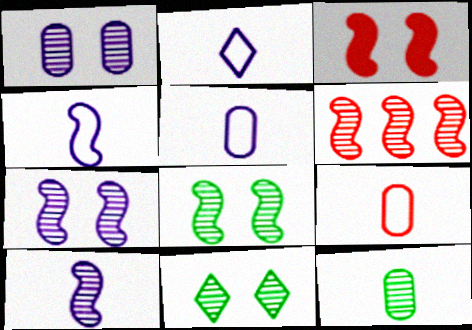[[2, 4, 5], 
[6, 8, 10]]